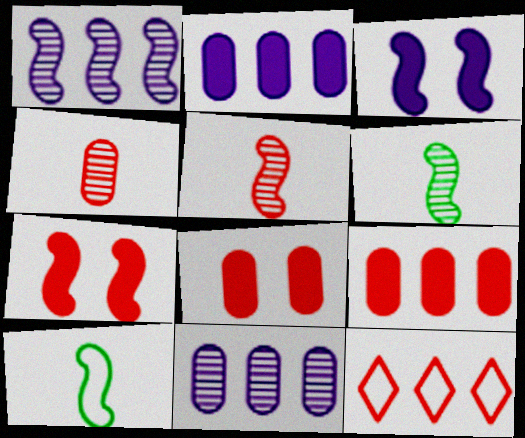[[1, 7, 10], 
[4, 7, 12], 
[5, 8, 12]]